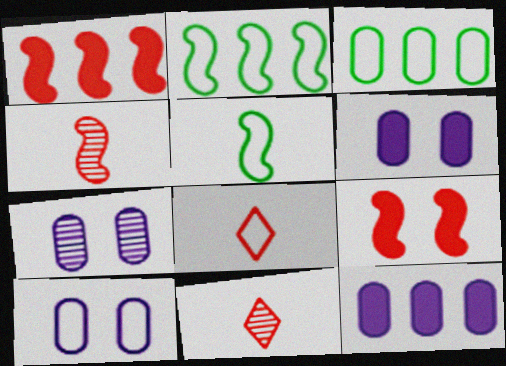[[2, 6, 11], 
[2, 8, 10], 
[6, 7, 10]]